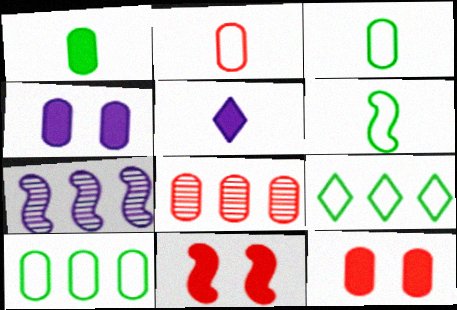[[2, 8, 12], 
[3, 4, 8], 
[6, 7, 11]]